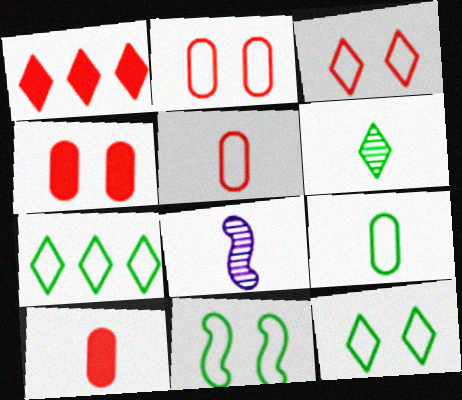[[4, 7, 8], 
[7, 9, 11]]